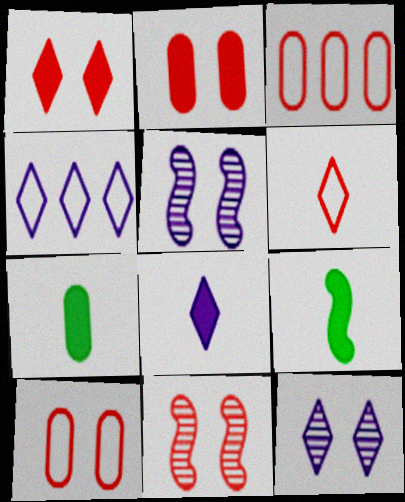[[1, 10, 11], 
[3, 9, 12], 
[4, 7, 11], 
[4, 8, 12]]